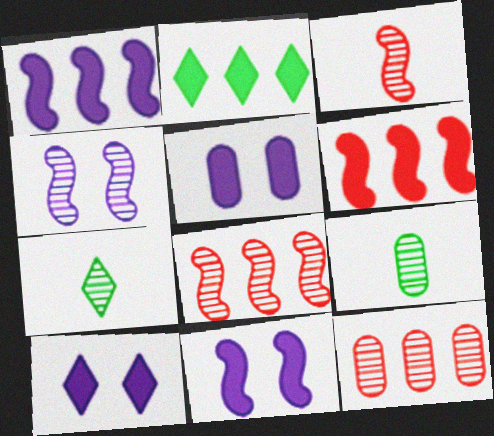[[4, 7, 12], 
[5, 10, 11]]